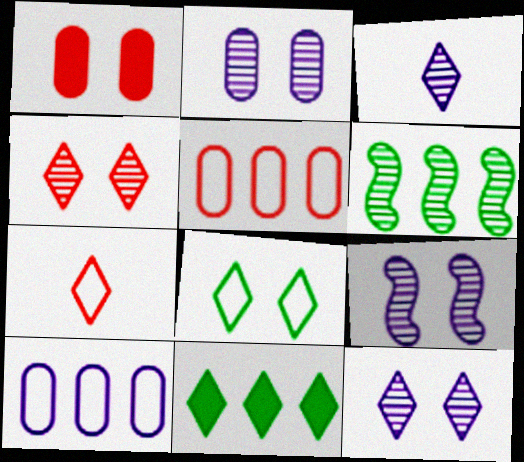[[1, 8, 9], 
[2, 9, 12], 
[7, 11, 12]]